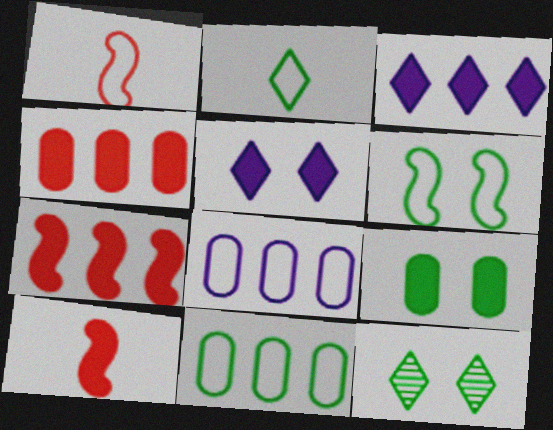[[2, 6, 11], 
[3, 9, 10], 
[6, 9, 12], 
[8, 10, 12]]